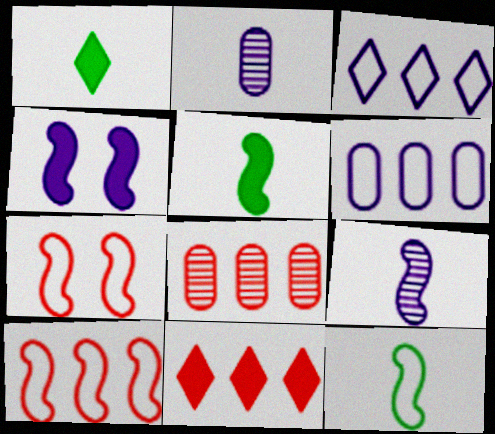[[2, 3, 4], 
[8, 10, 11]]